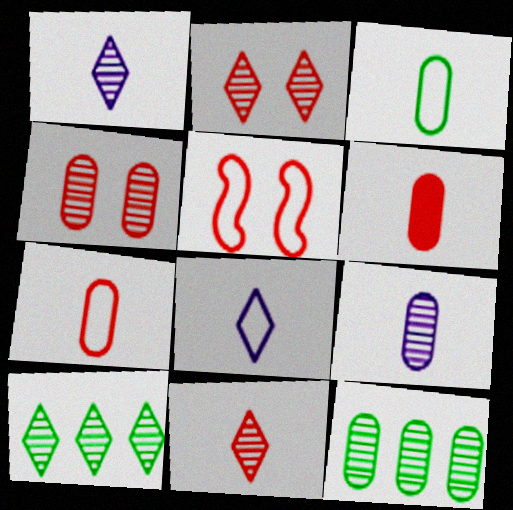[[1, 2, 10], 
[3, 6, 9], 
[4, 9, 12]]